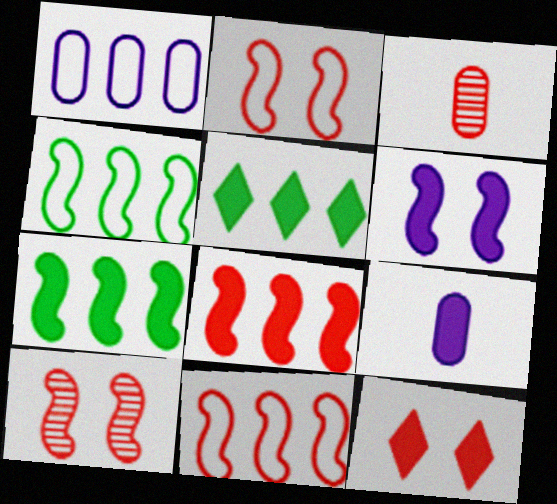[[3, 11, 12], 
[7, 9, 12]]